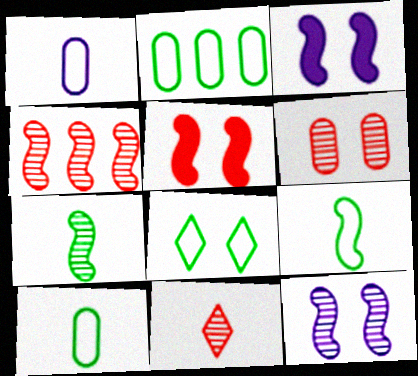[[2, 3, 11], 
[2, 8, 9], 
[3, 4, 9], 
[3, 6, 8], 
[4, 6, 11], 
[4, 7, 12]]